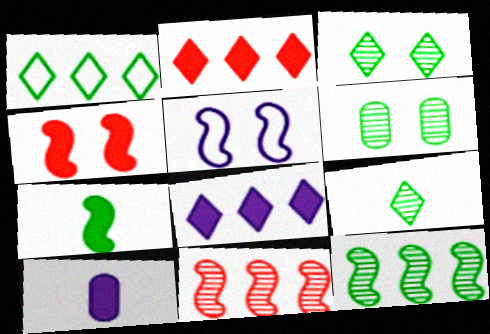[[1, 6, 7], 
[5, 7, 11], 
[6, 9, 12]]